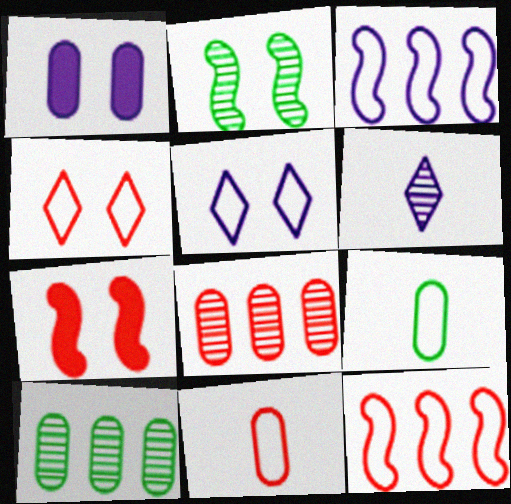[[1, 2, 4], 
[1, 3, 6], 
[1, 8, 9], 
[1, 10, 11], 
[2, 6, 8], 
[3, 4, 9], 
[4, 11, 12], 
[5, 9, 12]]